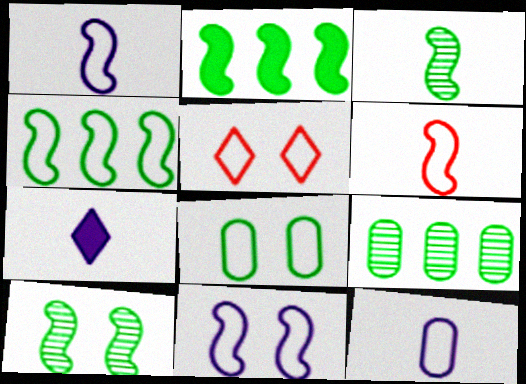[[4, 5, 12], 
[4, 6, 11], 
[5, 8, 11]]